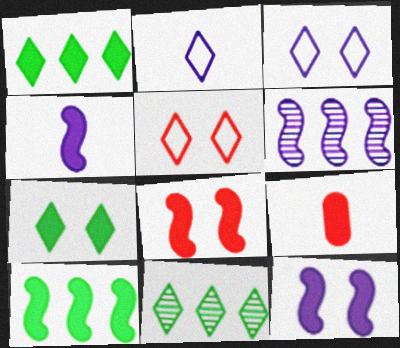[[1, 9, 12], 
[4, 8, 10]]